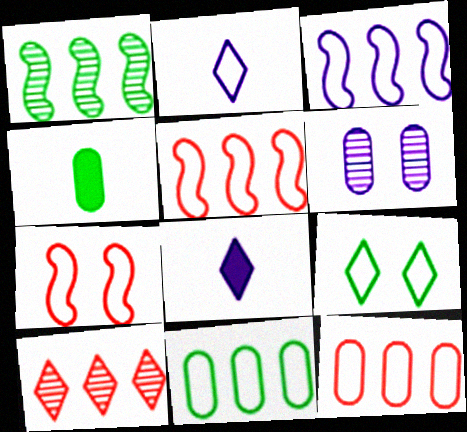[[1, 4, 9], 
[2, 7, 11], 
[3, 6, 8], 
[4, 6, 12], 
[8, 9, 10]]